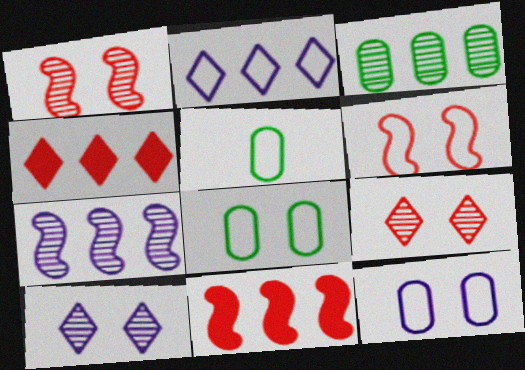[[2, 3, 11], 
[2, 5, 6], 
[5, 10, 11]]